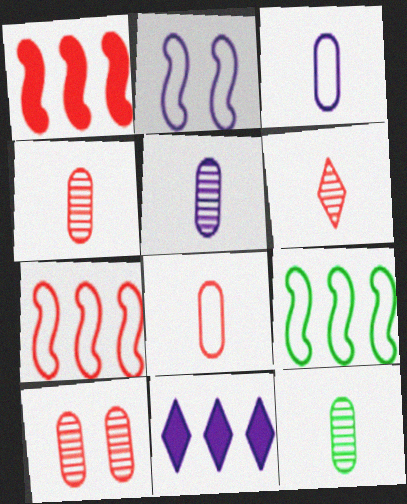[[2, 5, 11], 
[4, 5, 12]]